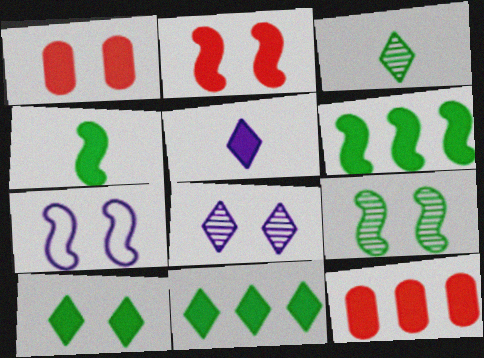[[1, 5, 6], 
[2, 7, 9], 
[3, 7, 12]]